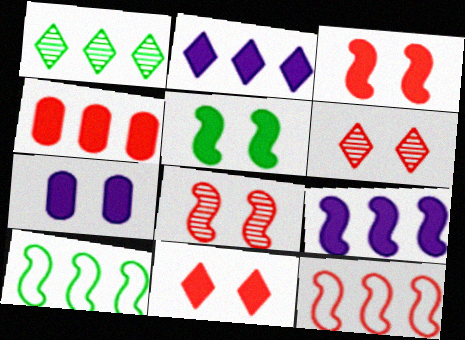[[5, 7, 11]]